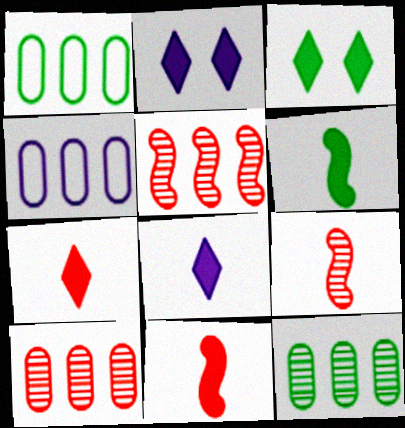[[1, 2, 9], 
[3, 4, 9]]